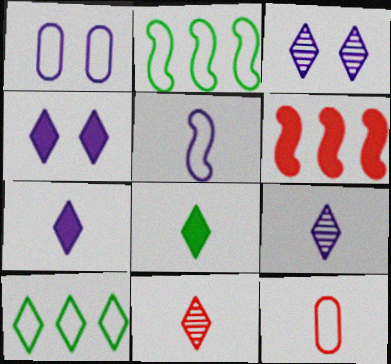[[4, 10, 11]]